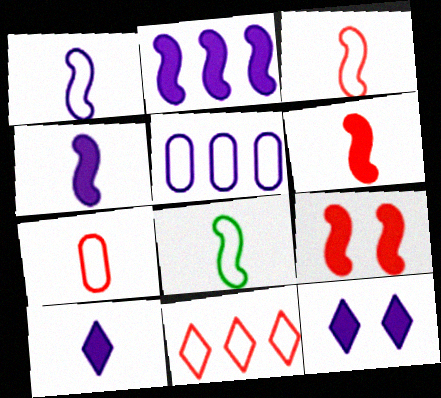[[1, 3, 8]]